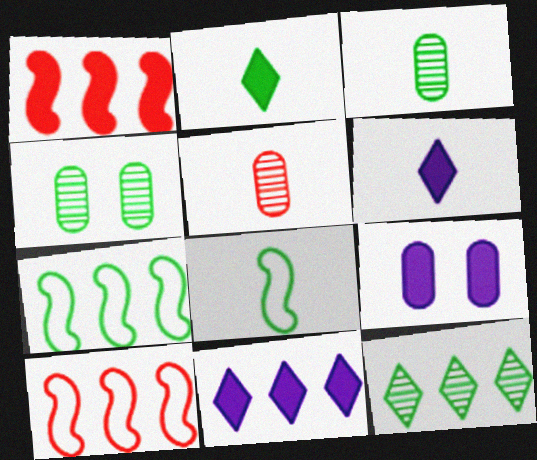[[1, 2, 9], 
[2, 3, 8], 
[2, 4, 7], 
[4, 6, 10], 
[5, 6, 8]]